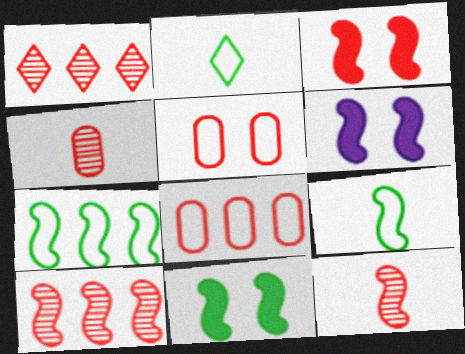[[3, 6, 11], 
[6, 7, 12], 
[6, 9, 10]]